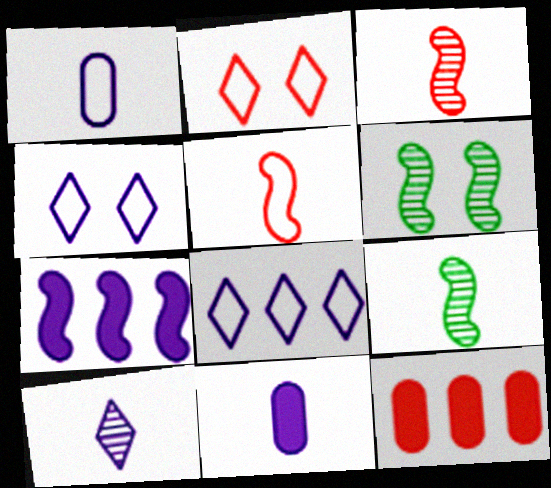[[2, 3, 12], 
[4, 9, 12], 
[5, 6, 7]]